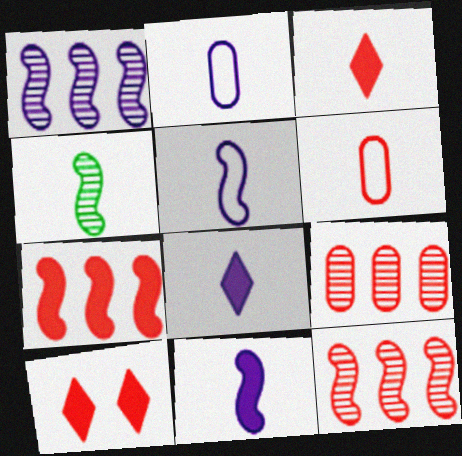[[2, 3, 4], 
[4, 6, 8], 
[6, 10, 12]]